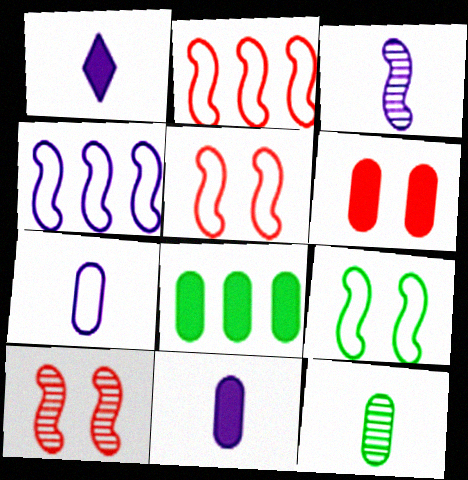[[1, 3, 7], 
[6, 8, 11]]